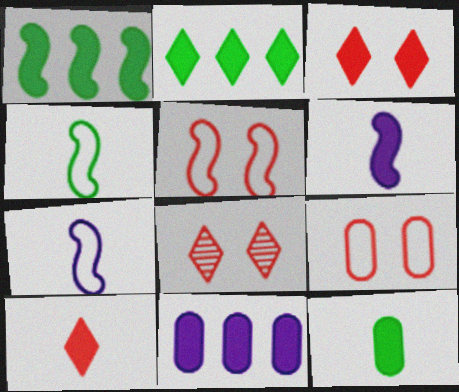[[4, 8, 11], 
[6, 10, 12]]